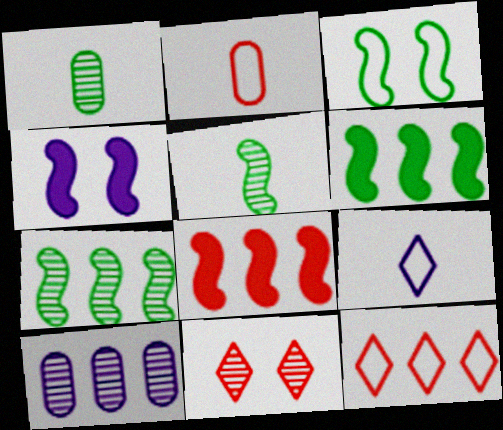[[1, 4, 12], 
[2, 8, 11], 
[3, 5, 6], 
[4, 9, 10], 
[5, 10, 11], 
[6, 10, 12]]